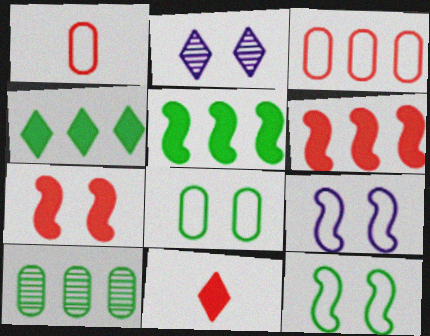[[1, 2, 5], 
[2, 7, 8], 
[9, 10, 11]]